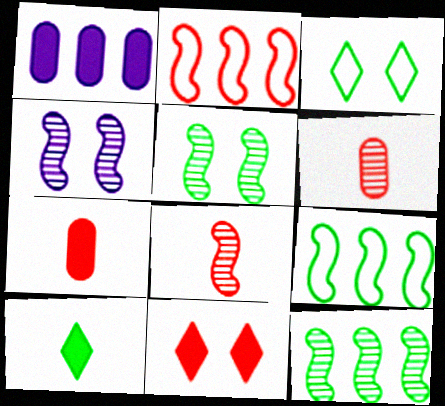[[1, 3, 8], 
[2, 6, 11], 
[4, 8, 12]]